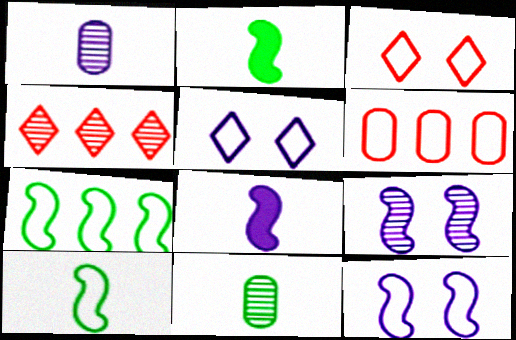[[4, 9, 11], 
[5, 6, 10]]